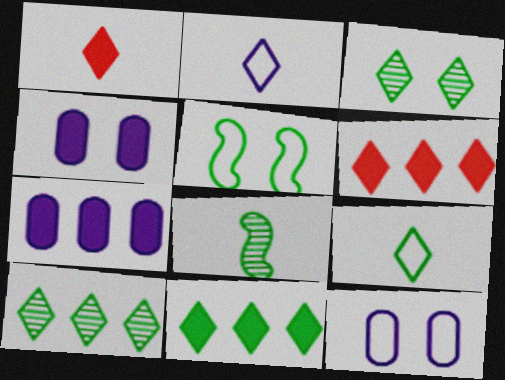[[2, 3, 6], 
[3, 9, 11], 
[6, 8, 12]]